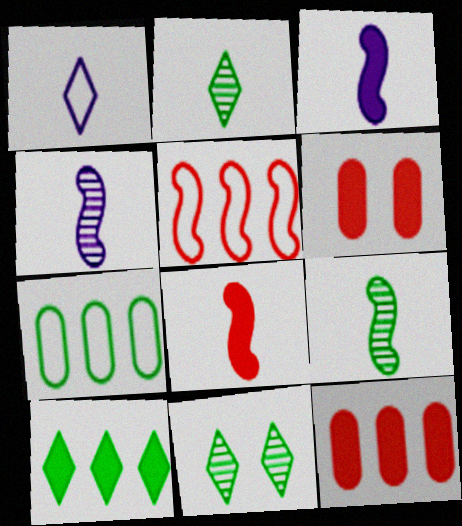[[3, 6, 10]]